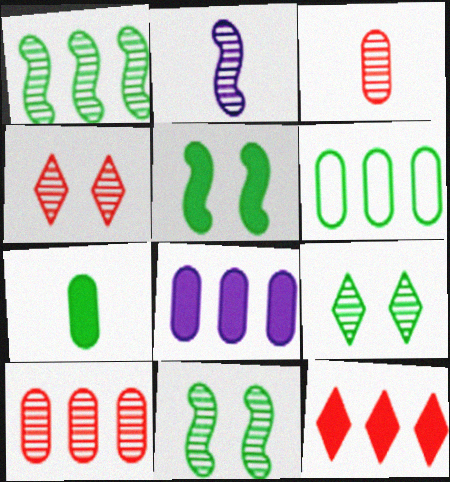[[2, 9, 10], 
[6, 8, 10]]